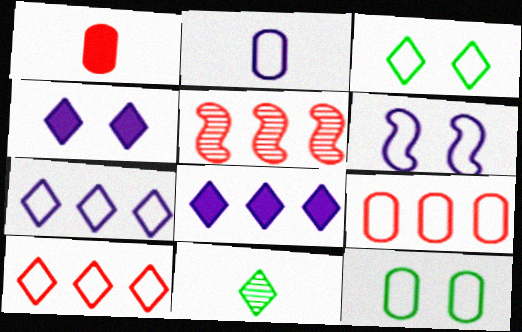[[2, 6, 7], 
[2, 9, 12], 
[4, 10, 11]]